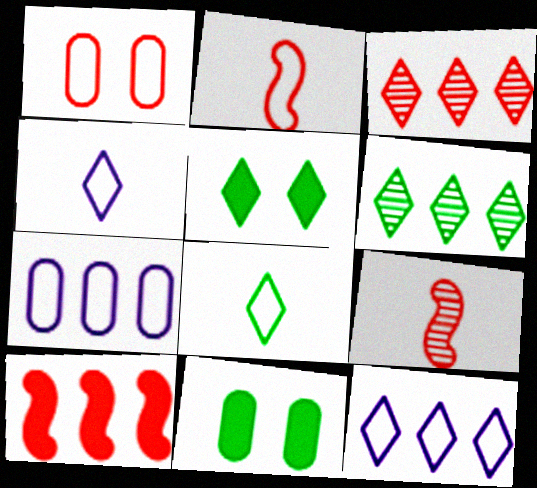[[3, 4, 5], 
[5, 6, 8], 
[5, 7, 9], 
[6, 7, 10], 
[9, 11, 12]]